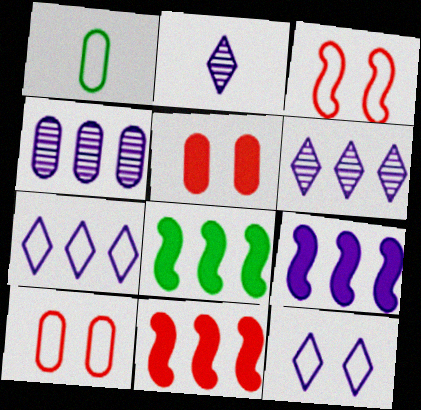[[1, 3, 7], 
[1, 4, 5], 
[2, 8, 10], 
[4, 7, 9], 
[8, 9, 11]]